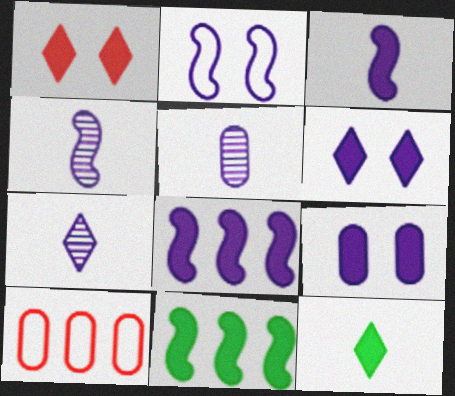[[2, 4, 8], 
[4, 5, 7]]